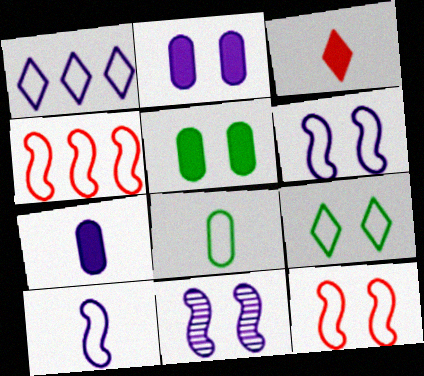[[1, 7, 11], 
[1, 8, 12]]